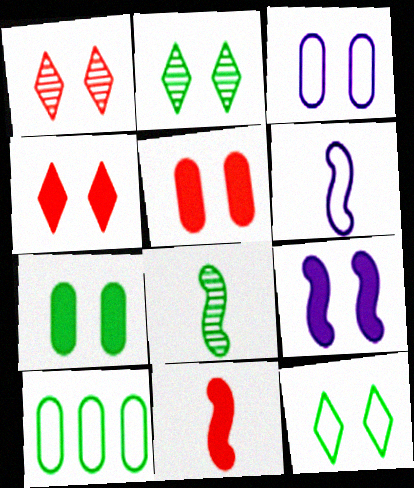[[4, 7, 9], 
[6, 8, 11]]